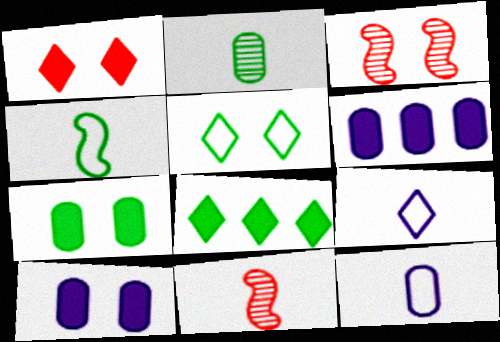[[3, 5, 10], 
[3, 8, 12], 
[5, 6, 11]]